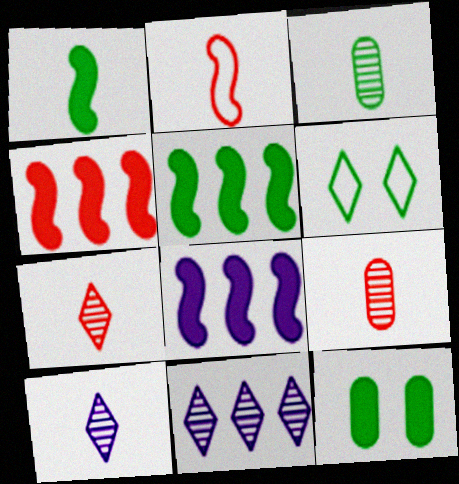[[2, 11, 12], 
[3, 5, 6], 
[4, 5, 8], 
[6, 8, 9]]